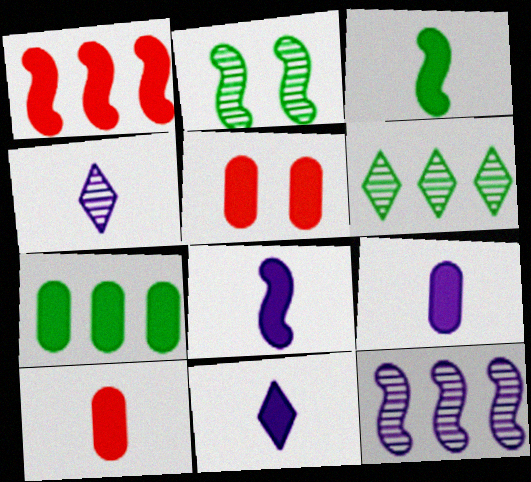[[3, 10, 11], 
[5, 7, 9], 
[8, 9, 11]]